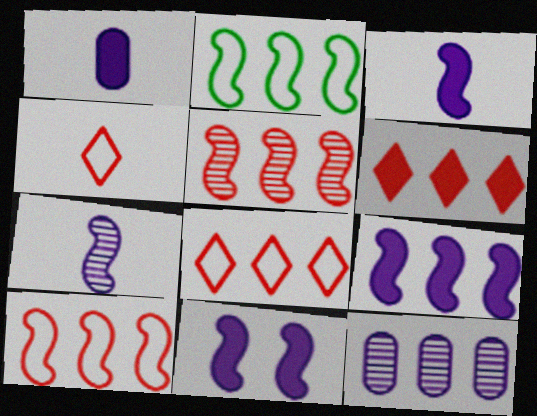[[2, 5, 9], 
[2, 6, 12], 
[3, 9, 11]]